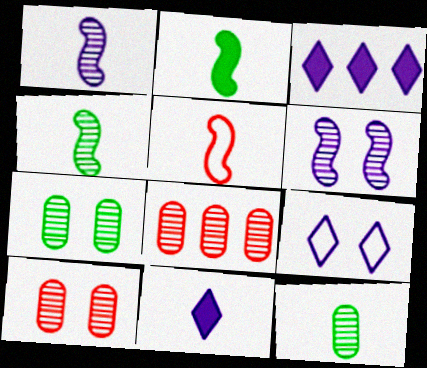[[1, 2, 5], 
[2, 8, 9], 
[3, 5, 7], 
[5, 11, 12]]